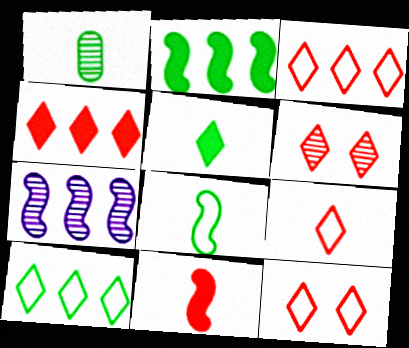[[1, 5, 8], 
[1, 6, 7], 
[3, 9, 12], 
[4, 6, 9]]